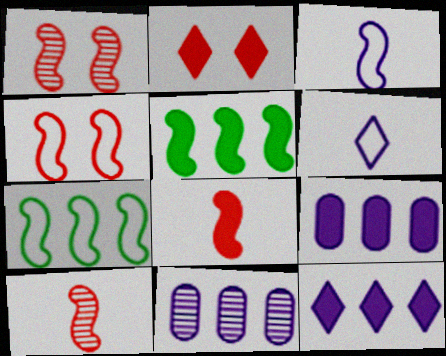[[1, 3, 5], 
[3, 4, 7]]